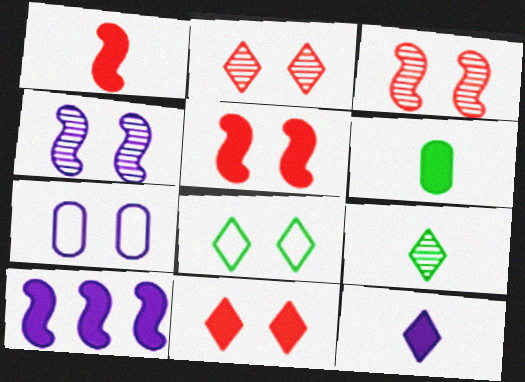[[1, 6, 12], 
[6, 10, 11]]